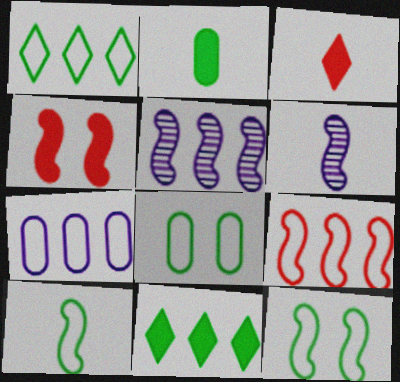[[1, 7, 9], 
[1, 8, 10], 
[3, 5, 8], 
[4, 5, 10]]